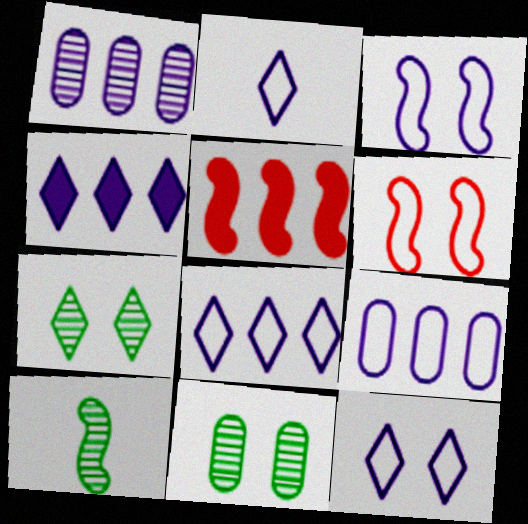[[2, 3, 9], 
[2, 5, 11], 
[2, 8, 12], 
[3, 5, 10]]